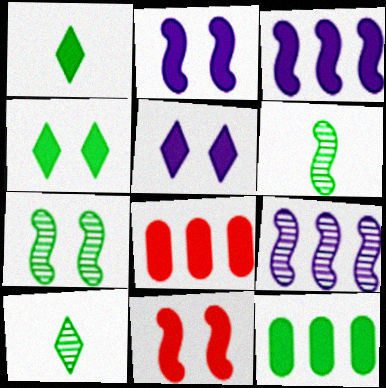[[1, 2, 8]]